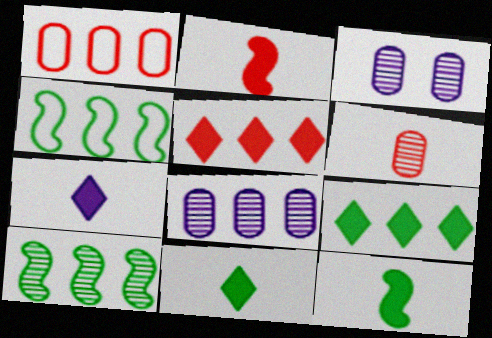[[4, 5, 8]]